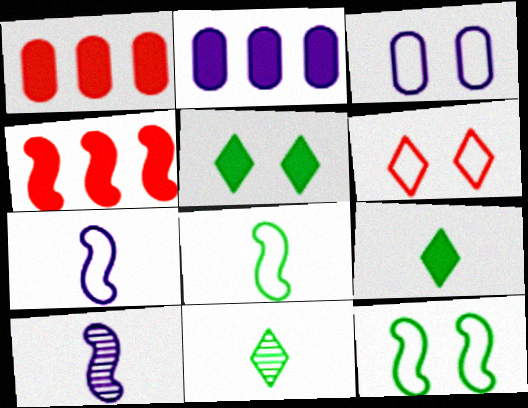[[3, 4, 11], 
[3, 6, 12], 
[4, 10, 12]]